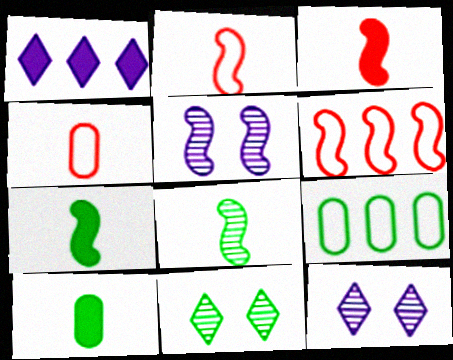[[3, 9, 12], 
[5, 6, 7], 
[6, 10, 12], 
[7, 9, 11]]